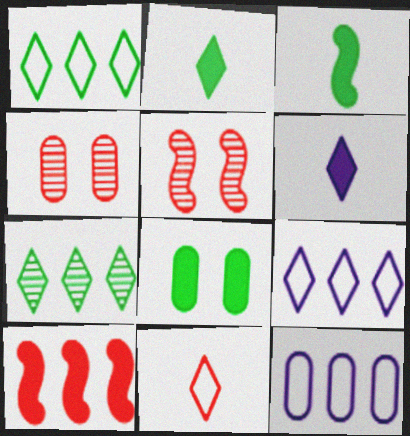[[2, 5, 12], 
[3, 4, 9], 
[4, 10, 11], 
[6, 8, 10], 
[7, 10, 12]]